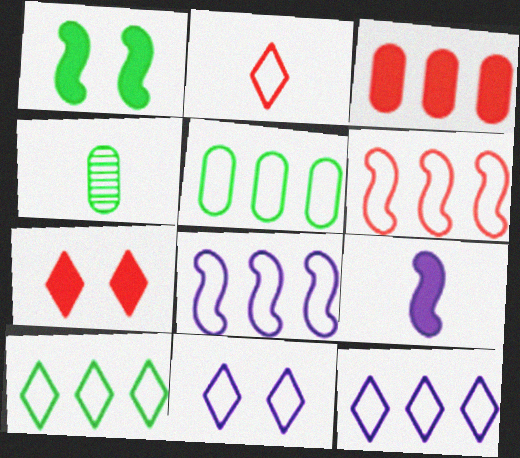[[1, 4, 10], 
[2, 4, 9], 
[2, 10, 11], 
[4, 7, 8], 
[5, 6, 12]]